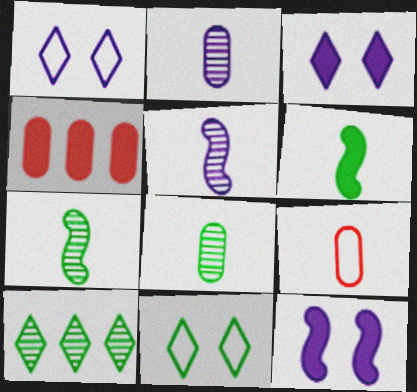[[1, 4, 7], 
[3, 4, 6], 
[4, 5, 11], 
[9, 10, 12]]